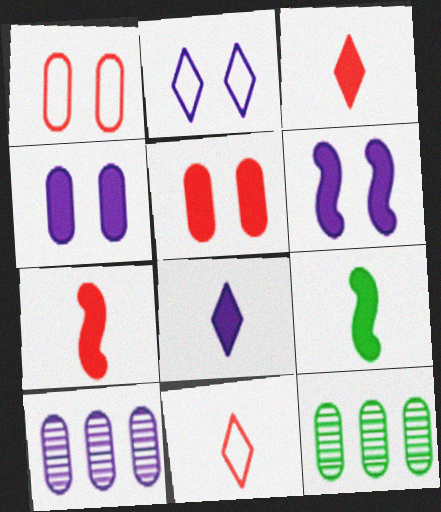[[2, 7, 12], 
[6, 11, 12]]